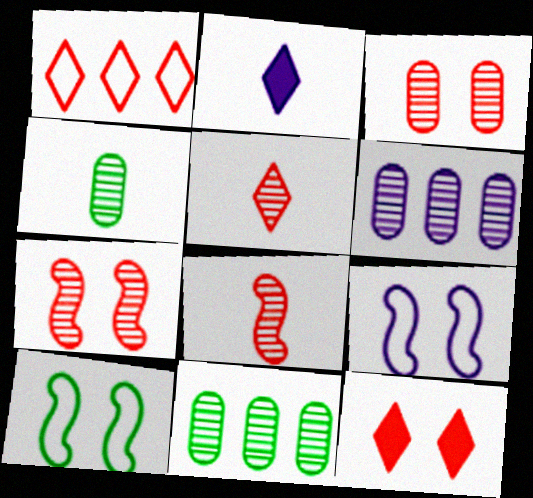[[1, 5, 12], 
[2, 6, 9], 
[3, 4, 6]]